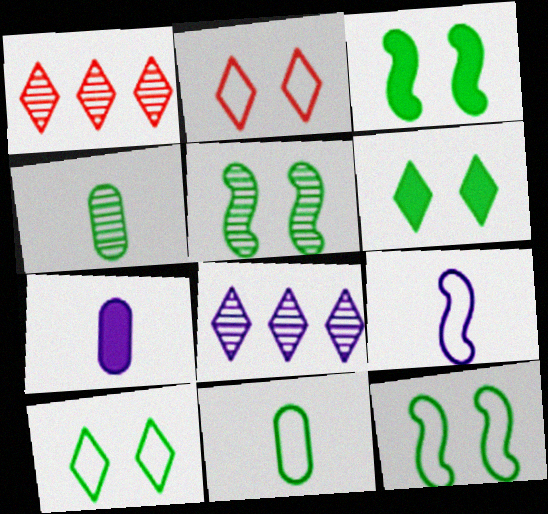[[1, 7, 12], 
[3, 5, 12]]